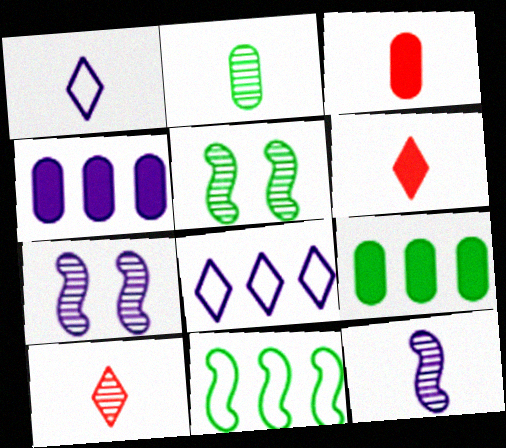[[1, 4, 7], 
[2, 10, 12], 
[3, 5, 8]]